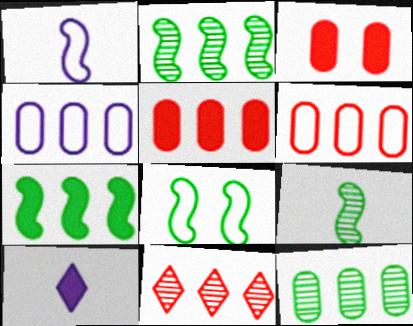[[3, 7, 10], 
[4, 5, 12], 
[4, 7, 11], 
[7, 8, 9]]